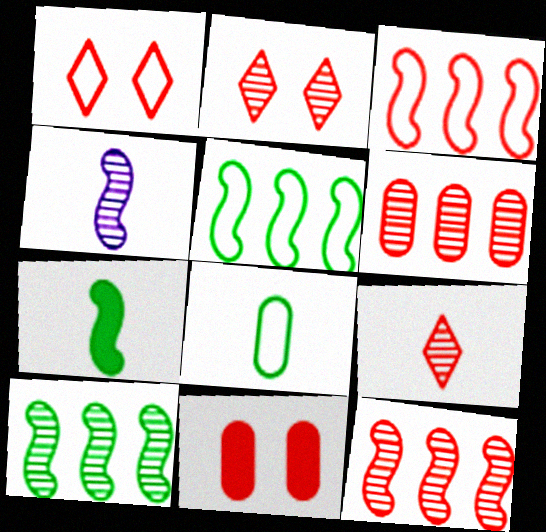[[3, 9, 11]]